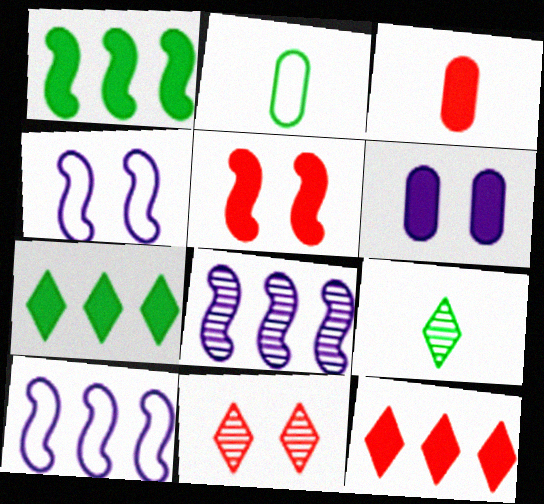[[3, 5, 12]]